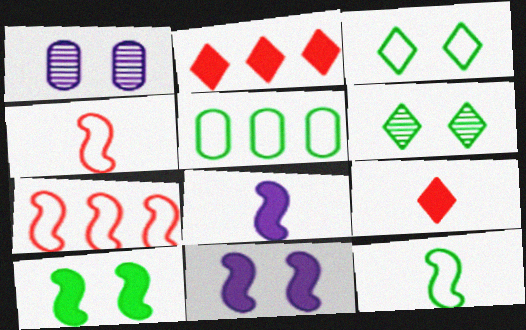[[1, 2, 12], 
[3, 5, 12]]